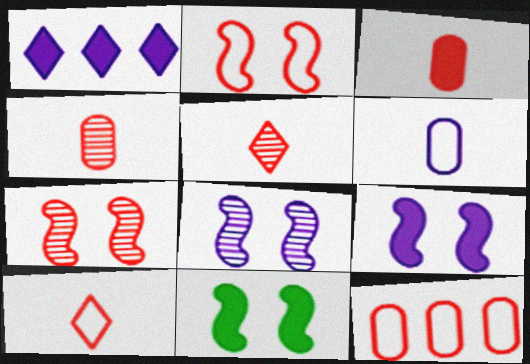[[1, 3, 11], 
[1, 6, 8], 
[2, 8, 11], 
[2, 10, 12]]